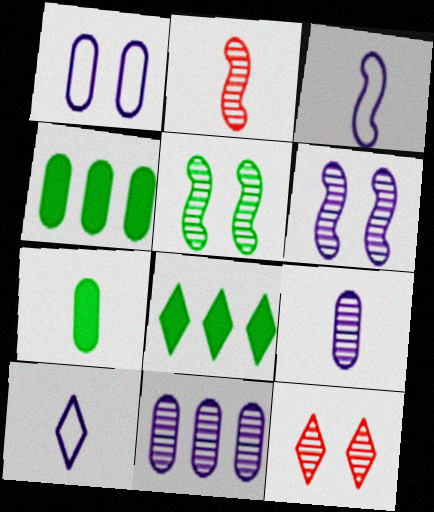[[1, 2, 8], 
[2, 7, 10], 
[3, 4, 12], 
[8, 10, 12]]